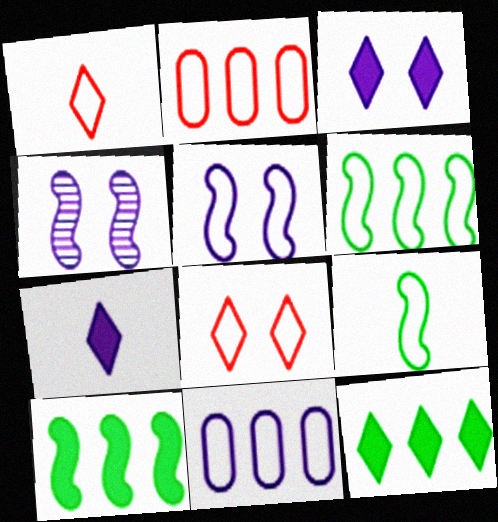[[4, 7, 11], 
[8, 9, 11]]